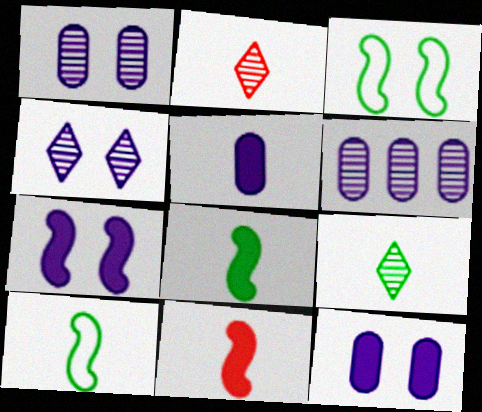[[2, 5, 10]]